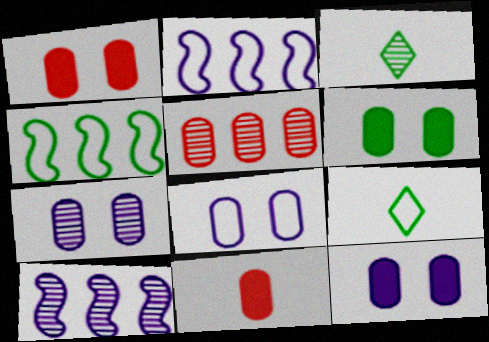[[1, 2, 3], 
[1, 6, 12], 
[1, 9, 10], 
[3, 4, 6], 
[7, 8, 12]]